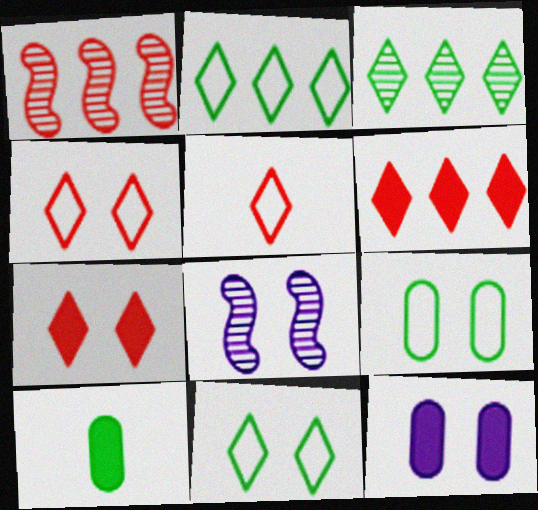[[7, 8, 9]]